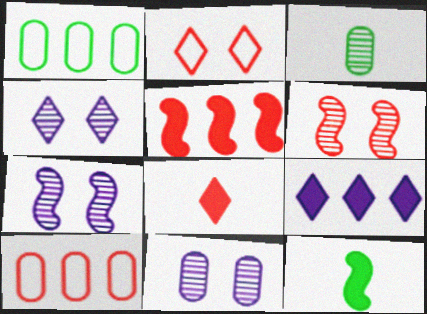[[1, 7, 8], 
[4, 7, 11], 
[4, 10, 12], 
[6, 8, 10]]